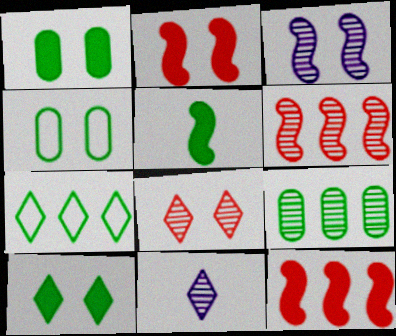[[4, 11, 12]]